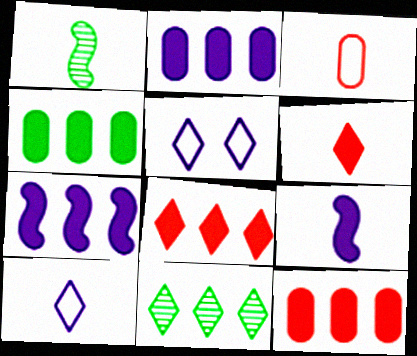[[1, 5, 12], 
[2, 4, 12], 
[4, 7, 8], 
[5, 6, 11]]